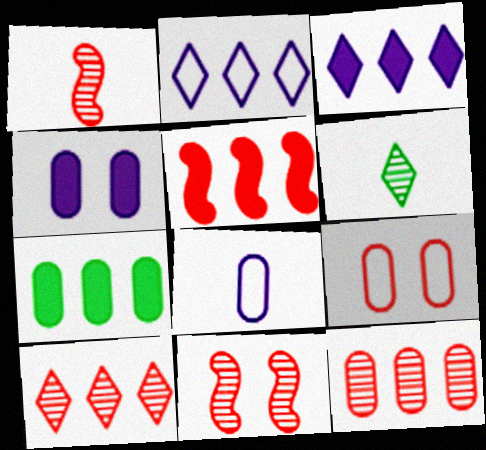[[3, 5, 7]]